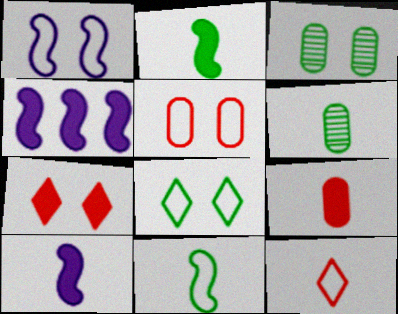[[1, 3, 7], 
[1, 5, 8], 
[3, 4, 12], 
[6, 10, 12]]